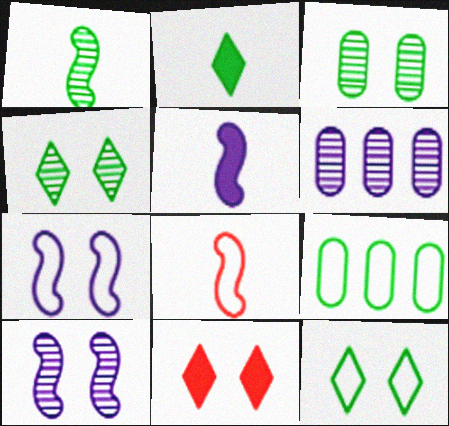[[1, 5, 8], 
[3, 7, 11]]